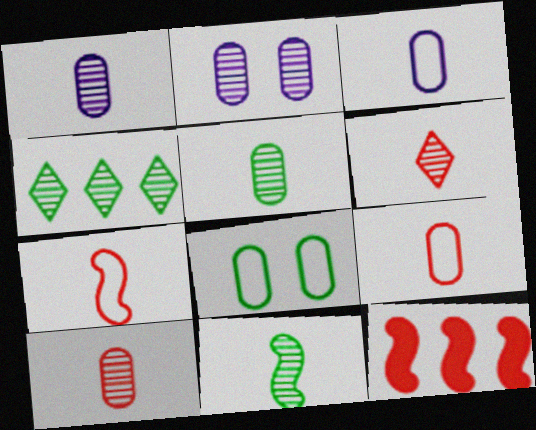[[1, 5, 10], 
[1, 6, 11]]